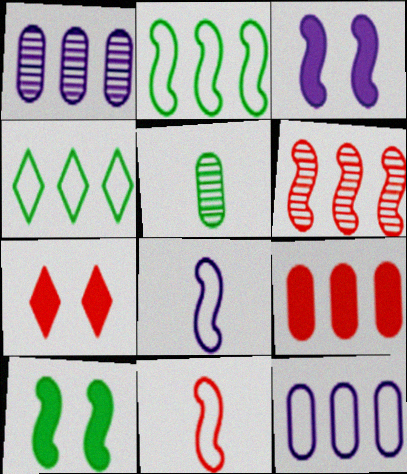[[4, 5, 10], 
[6, 8, 10]]